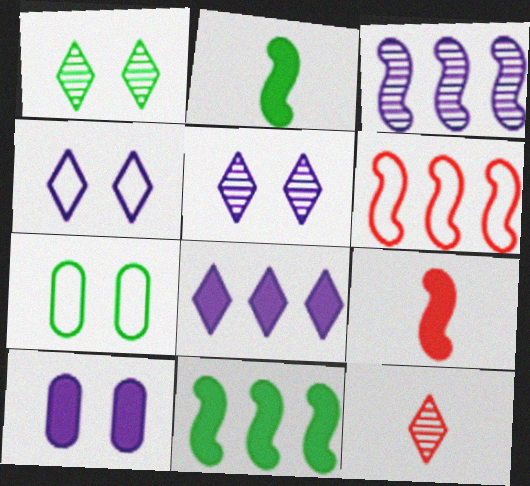[[3, 6, 11]]